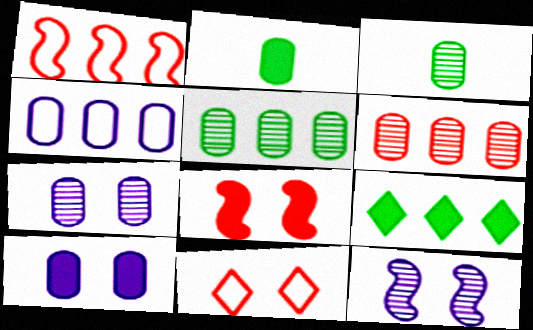[[3, 6, 7]]